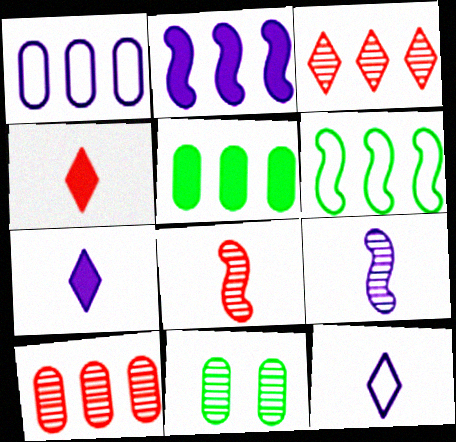[[1, 5, 10], 
[3, 9, 11]]